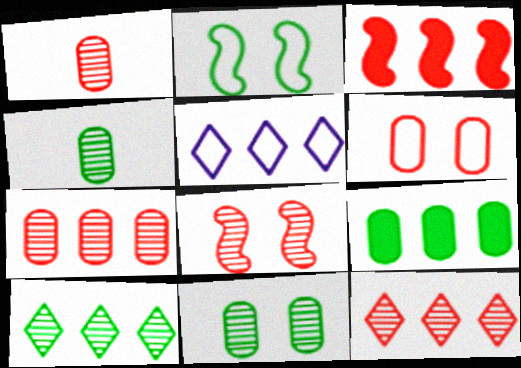[[1, 8, 12]]